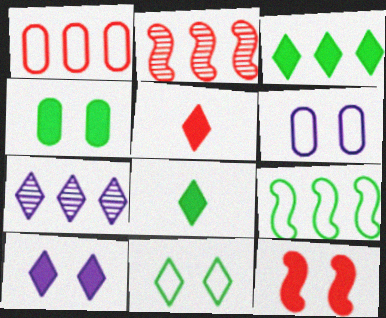[[2, 6, 8], 
[3, 5, 10], 
[4, 10, 12], 
[5, 7, 11]]